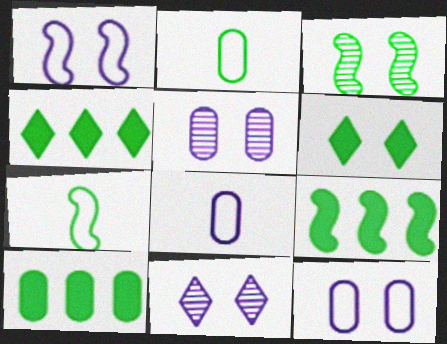[[2, 3, 4], 
[3, 7, 9], 
[4, 9, 10]]